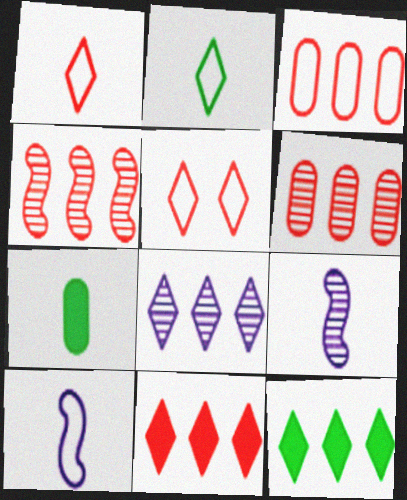[[1, 7, 9], 
[3, 4, 11]]